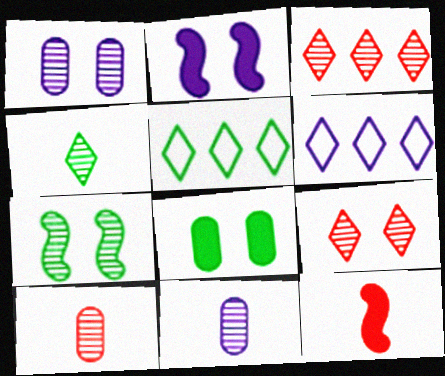[[1, 5, 12], 
[1, 7, 9], 
[2, 5, 10], 
[2, 6, 11], 
[3, 7, 11]]